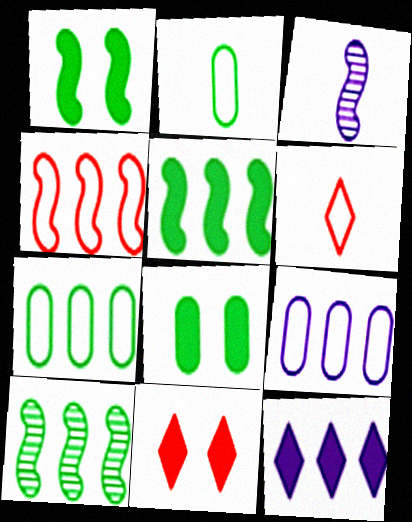[[1, 3, 4], 
[3, 7, 11]]